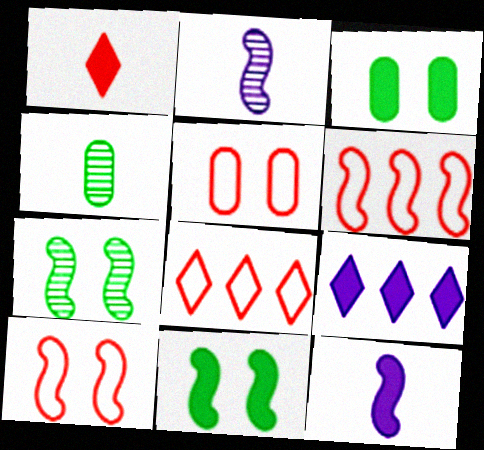[[2, 3, 8], 
[2, 6, 11], 
[4, 9, 10], 
[6, 7, 12]]